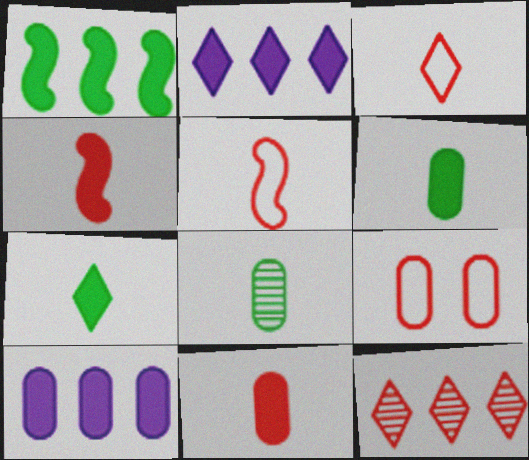[[4, 9, 12], 
[8, 9, 10]]